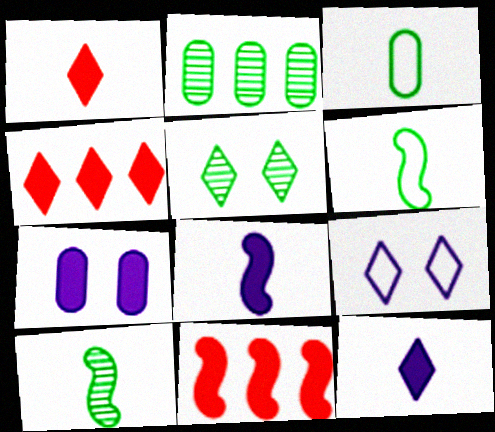[[2, 5, 10]]